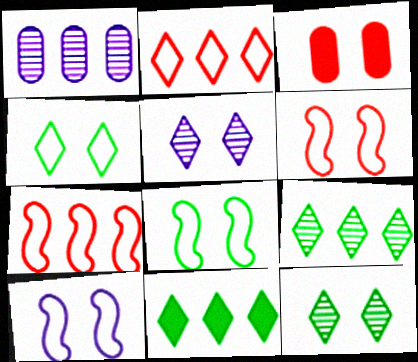[[1, 7, 11], 
[3, 5, 8], 
[3, 10, 12], 
[6, 8, 10]]